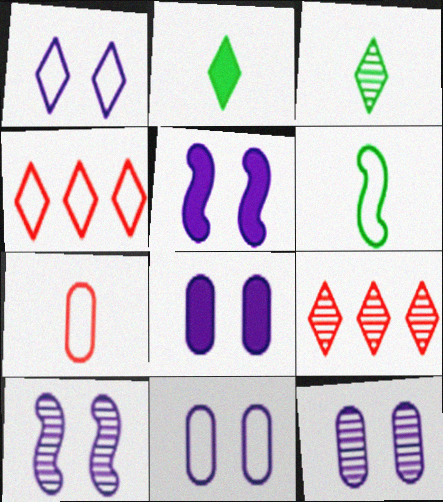[[1, 2, 9], 
[1, 5, 12], 
[1, 8, 10], 
[4, 6, 11], 
[6, 8, 9], 
[8, 11, 12]]